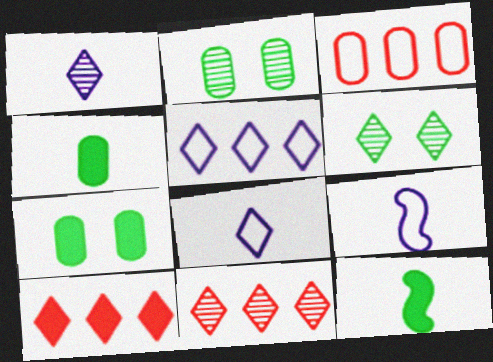[[1, 6, 11], 
[2, 9, 10], 
[6, 8, 10], 
[7, 9, 11]]